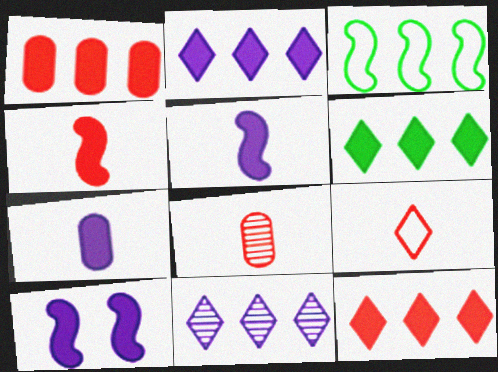[[1, 3, 11], 
[2, 6, 12], 
[2, 7, 10], 
[4, 8, 9]]